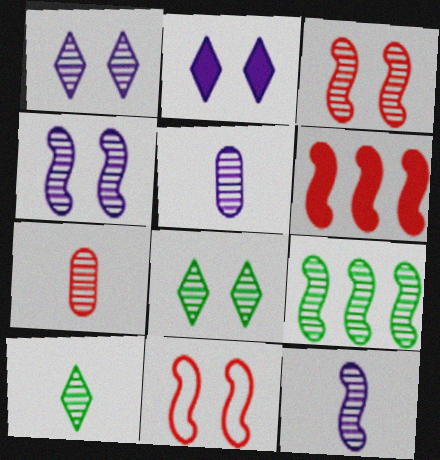[[1, 7, 9], 
[3, 9, 12], 
[7, 10, 12]]